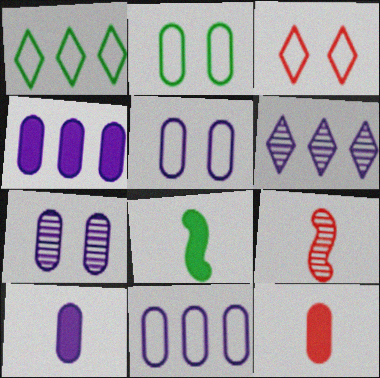[[7, 10, 11]]